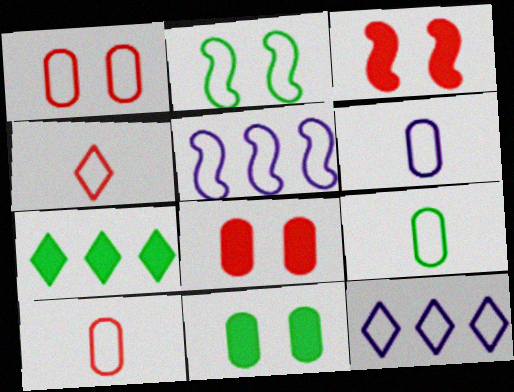[[2, 10, 12], 
[6, 9, 10]]